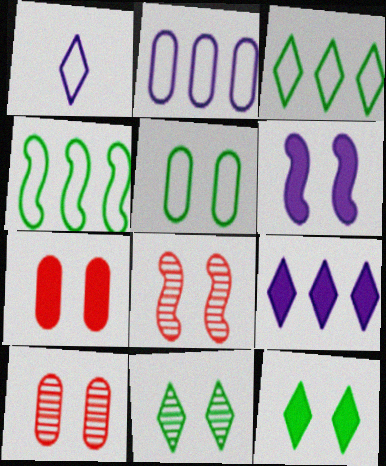[[6, 7, 12]]